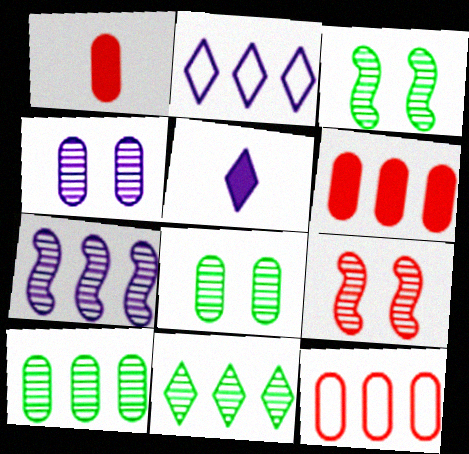[[1, 2, 3], 
[3, 5, 12]]